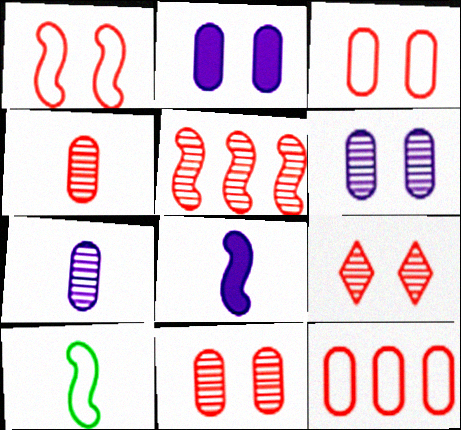[[4, 5, 9]]